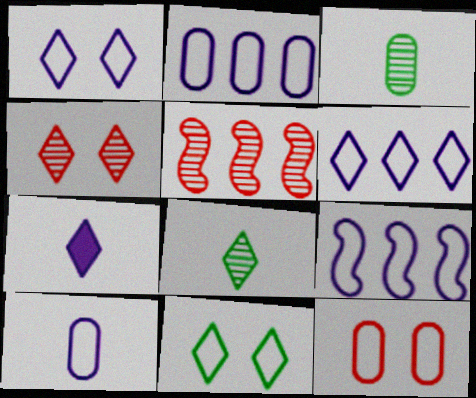[[1, 9, 10], 
[2, 6, 9]]